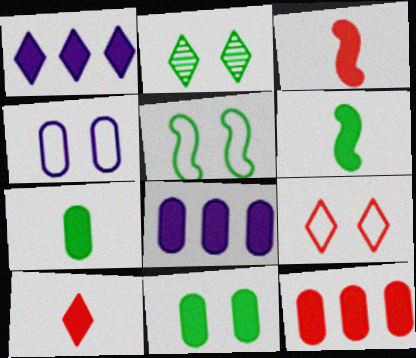[[1, 3, 11], 
[2, 5, 11], 
[4, 5, 9]]